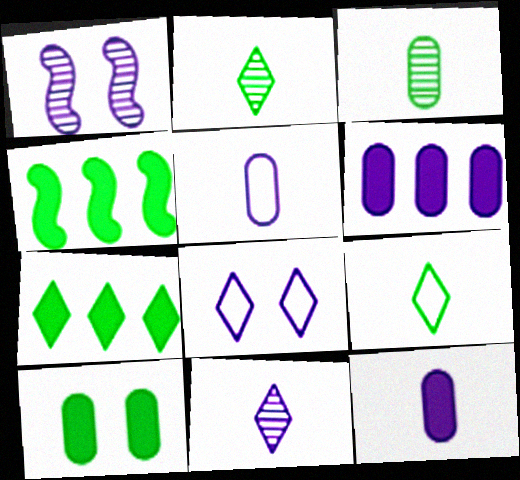[]